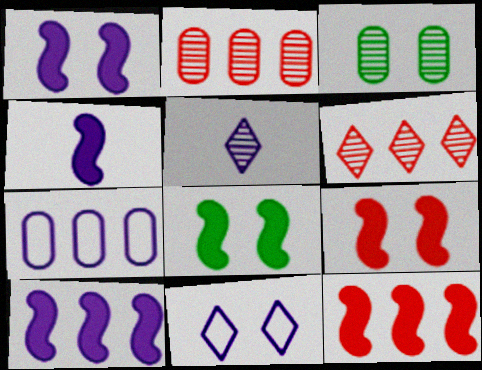[[1, 4, 10], 
[1, 5, 7], 
[1, 8, 9], 
[3, 9, 11], 
[4, 8, 12]]